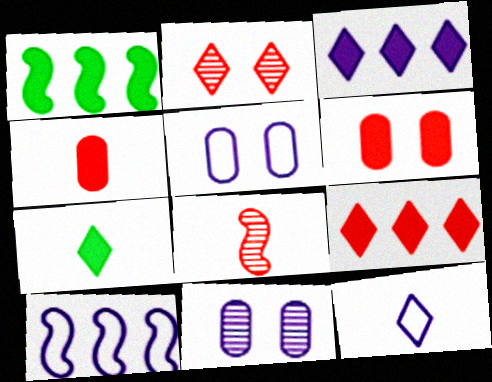[[5, 10, 12]]